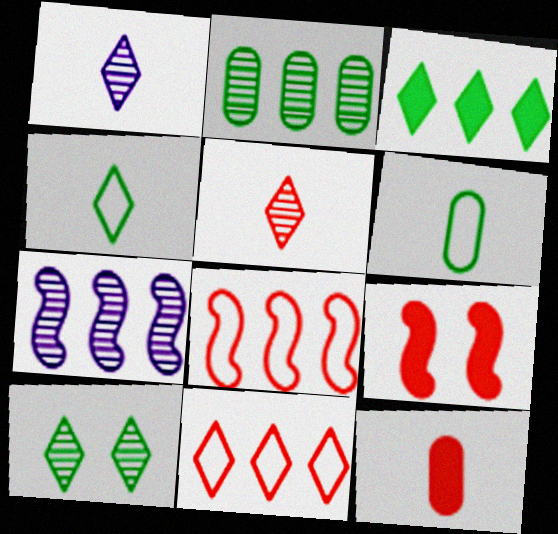[[3, 4, 10]]